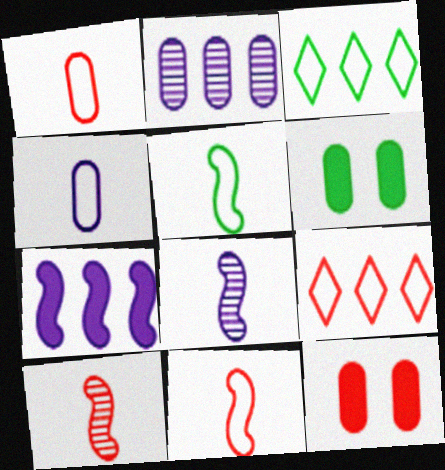[[1, 2, 6], 
[3, 8, 12], 
[6, 8, 9], 
[9, 10, 12]]